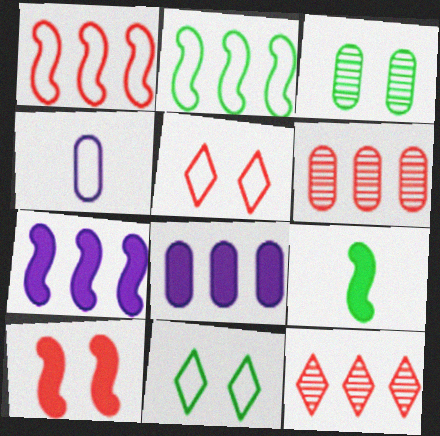[[1, 4, 11], 
[2, 4, 5], 
[2, 8, 12], 
[7, 9, 10]]